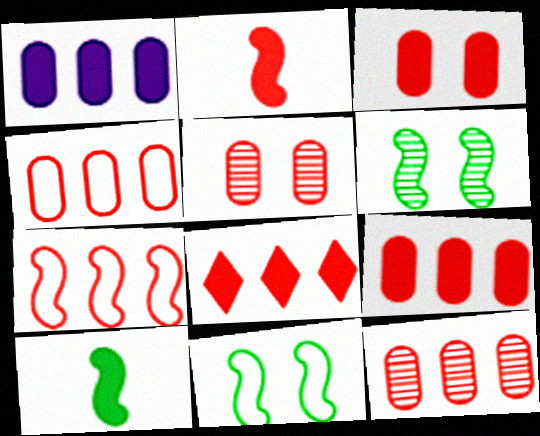[[2, 3, 8], 
[4, 9, 12], 
[7, 8, 12]]